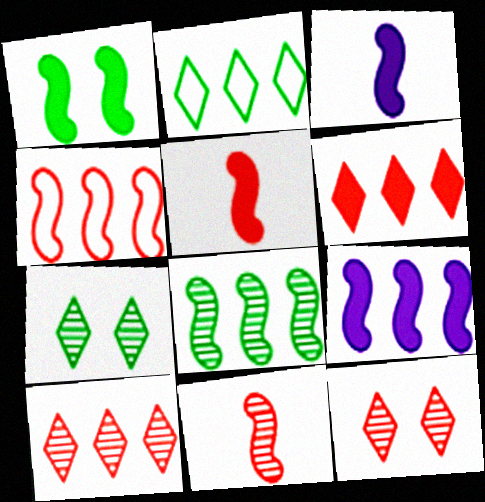[[1, 5, 9], 
[4, 8, 9]]